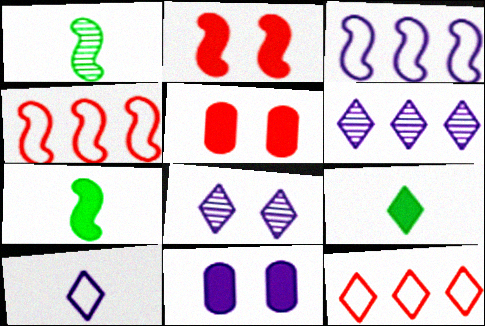[[1, 2, 3], 
[1, 11, 12], 
[8, 9, 12]]